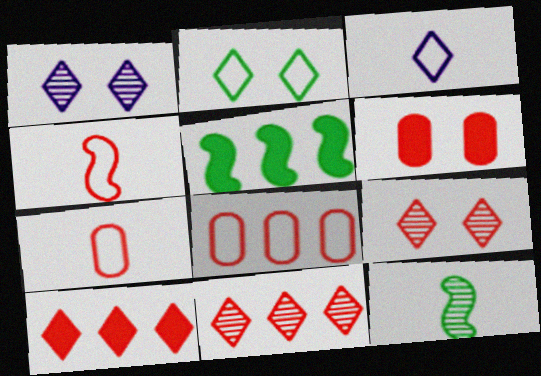[[1, 5, 7], 
[4, 6, 11]]